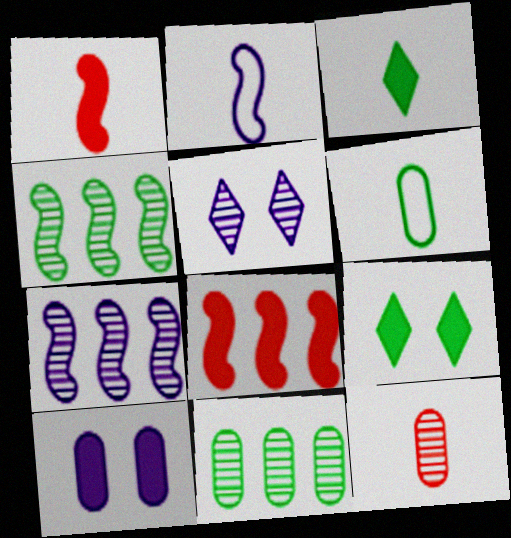[[2, 3, 12], 
[3, 8, 10], 
[4, 5, 12], 
[4, 6, 9], 
[5, 6, 8]]